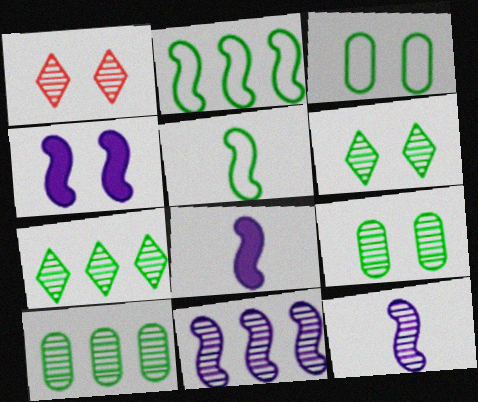[[1, 3, 4], 
[1, 10, 12]]